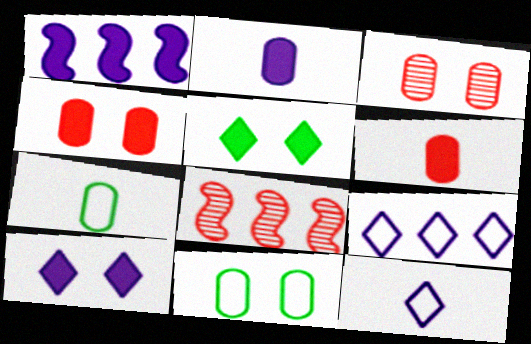[[1, 2, 10], 
[1, 5, 6], 
[7, 8, 10]]